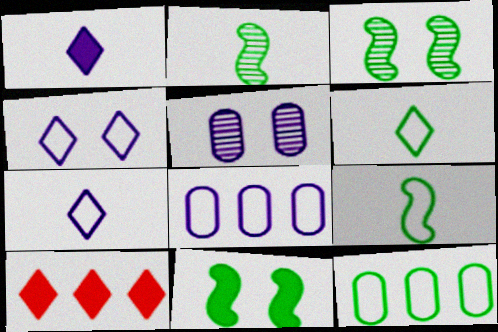[[5, 9, 10]]